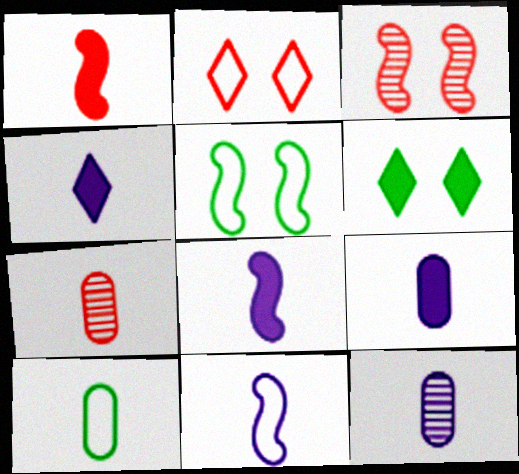[[4, 8, 9], 
[4, 11, 12], 
[7, 9, 10]]